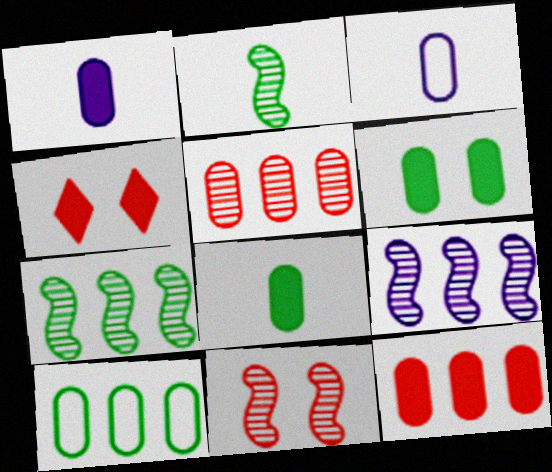[[1, 6, 12], 
[2, 9, 11], 
[3, 4, 7], 
[3, 5, 6]]